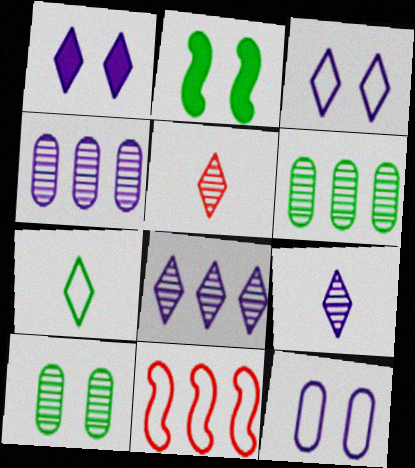[[2, 6, 7], 
[7, 11, 12]]